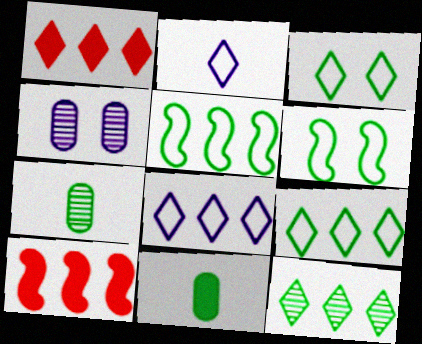[[1, 8, 12], 
[6, 11, 12]]